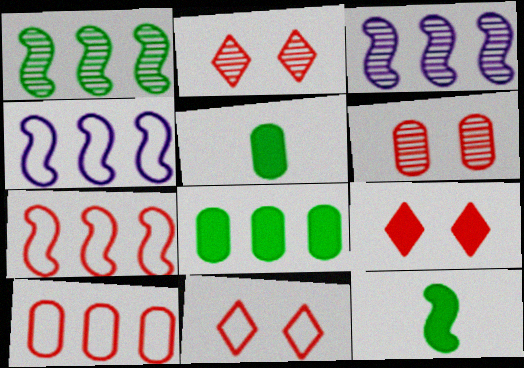[[2, 4, 5], 
[2, 9, 11], 
[3, 5, 11]]